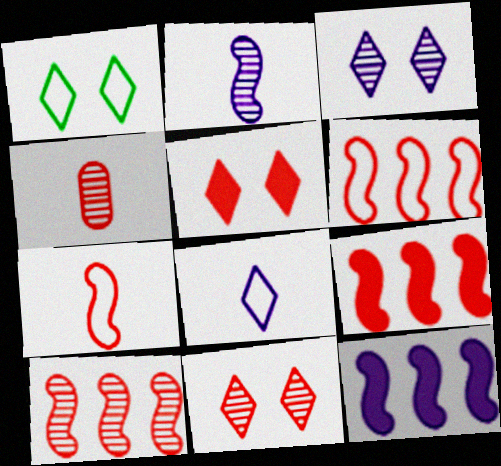[[1, 3, 5], 
[1, 4, 12], 
[4, 5, 6], 
[4, 10, 11], 
[6, 9, 10]]